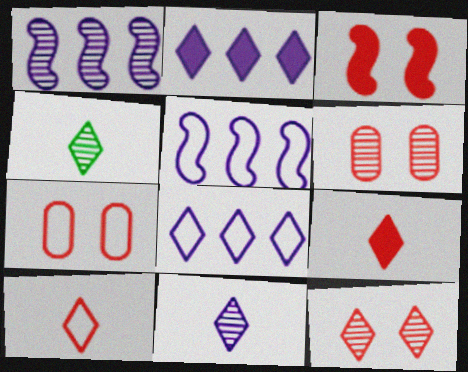[[1, 4, 6], 
[3, 7, 12]]